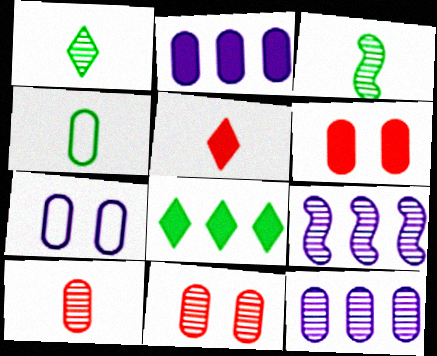[[1, 9, 11], 
[2, 4, 11], 
[4, 6, 12]]